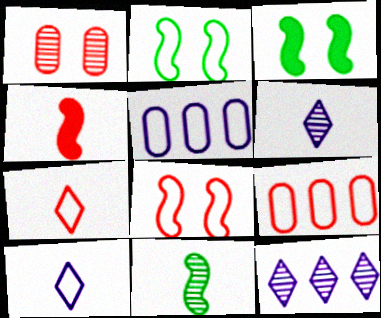[[1, 11, 12], 
[2, 5, 7], 
[2, 9, 10], 
[3, 6, 9], 
[7, 8, 9]]